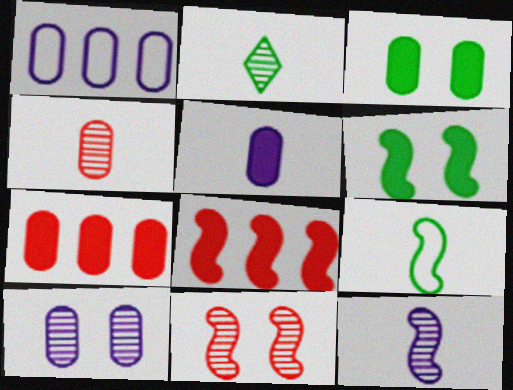[[1, 3, 4], 
[1, 5, 10], 
[2, 4, 12], 
[3, 5, 7]]